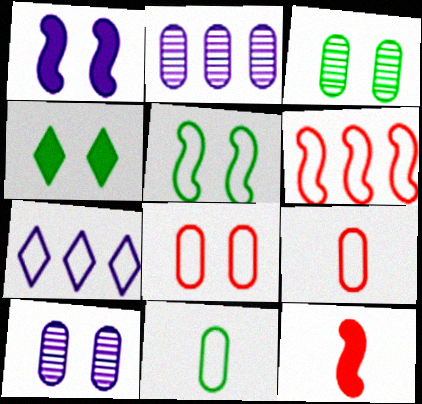[[3, 4, 5], 
[3, 7, 12], 
[5, 7, 9]]